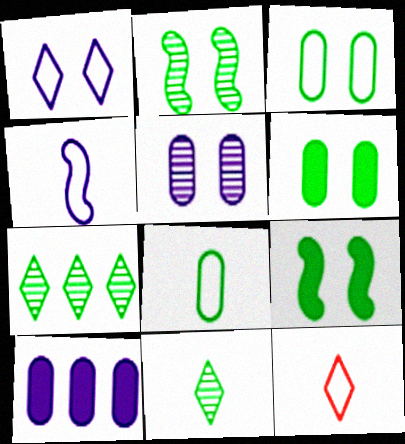[[2, 10, 12], 
[4, 8, 12], 
[7, 8, 9]]